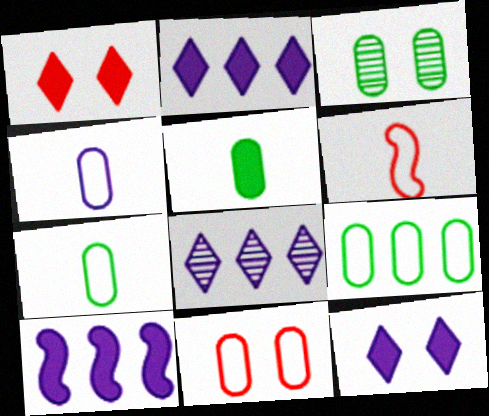[[1, 5, 10], 
[2, 3, 6], 
[3, 5, 9], 
[4, 9, 11]]